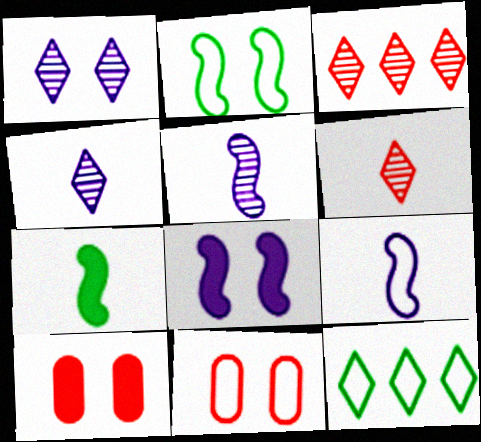[[1, 2, 10], 
[5, 10, 12], 
[9, 11, 12]]